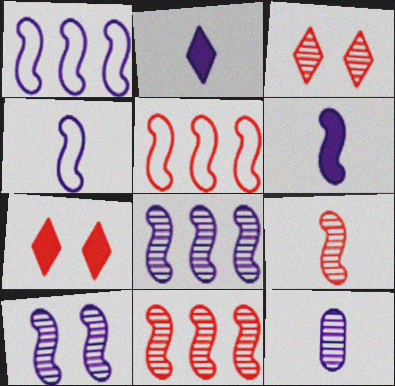[[1, 6, 10], 
[2, 4, 12]]